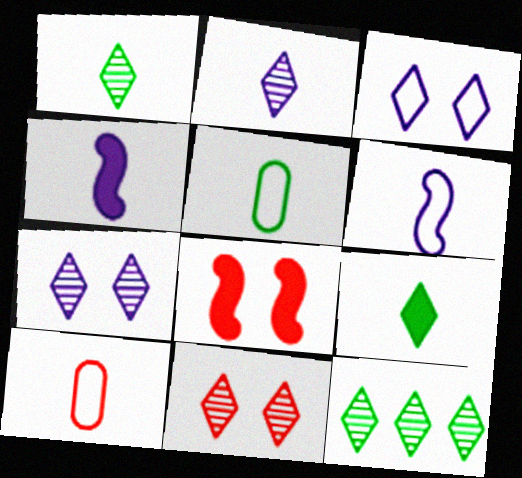[[1, 4, 10], 
[2, 11, 12]]